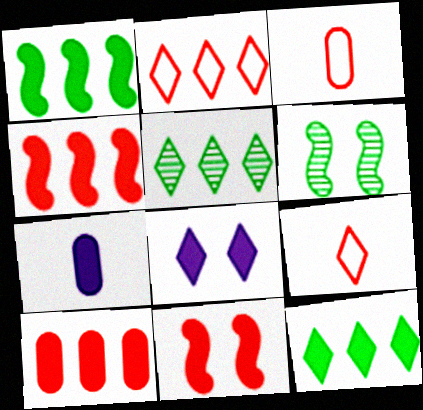[[2, 6, 7], 
[5, 8, 9], 
[7, 11, 12]]